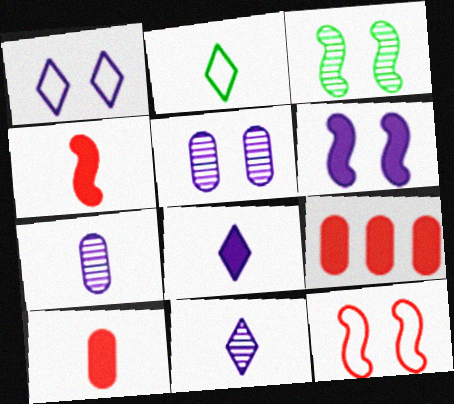[[1, 5, 6], 
[2, 4, 7], 
[3, 6, 12]]